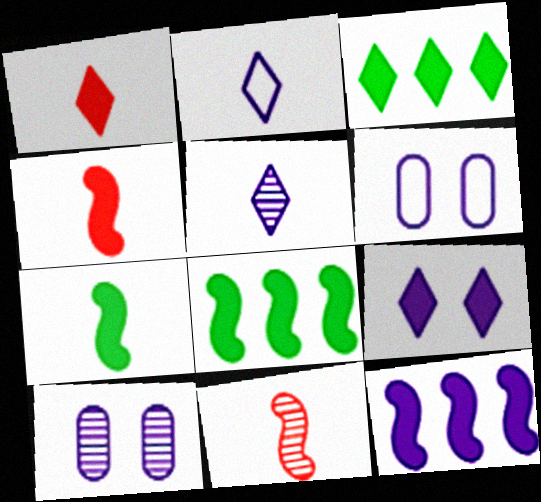[[1, 3, 9], 
[2, 10, 12], 
[3, 6, 11], 
[5, 6, 12]]